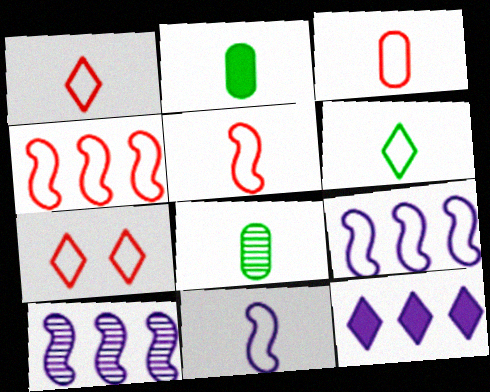[[1, 3, 5], 
[2, 7, 10], 
[3, 4, 7], 
[3, 6, 11]]